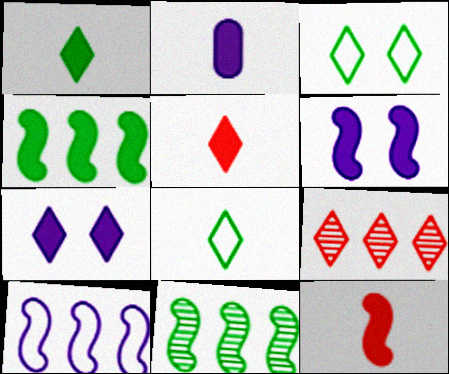[[1, 2, 12], 
[4, 6, 12], 
[7, 8, 9]]